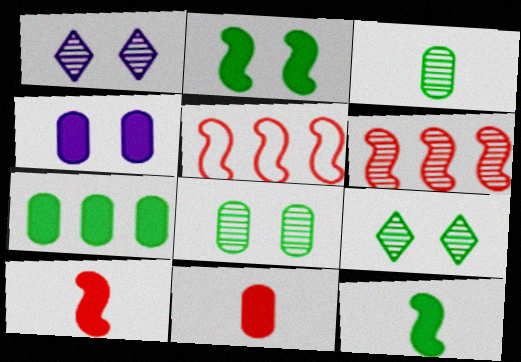[[1, 3, 6], 
[4, 7, 11]]